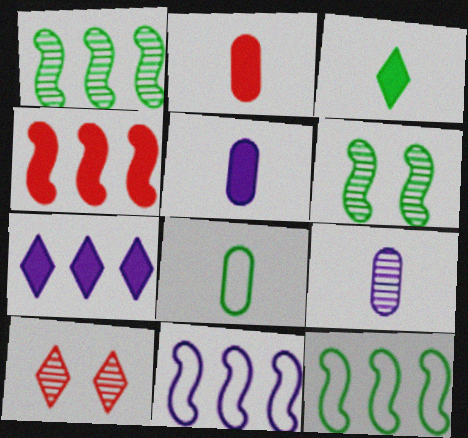[[1, 4, 11], 
[1, 9, 10], 
[2, 8, 9], 
[5, 10, 12]]